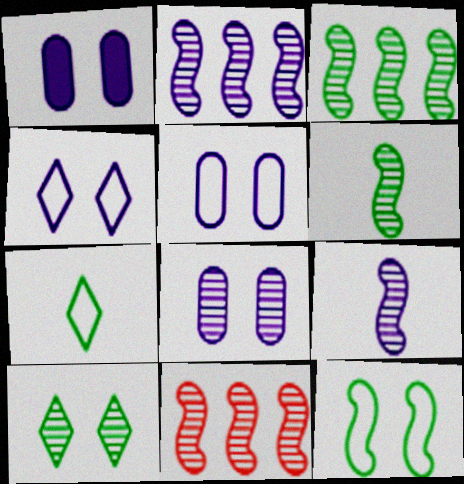[[1, 5, 8], 
[1, 7, 11], 
[2, 3, 11]]